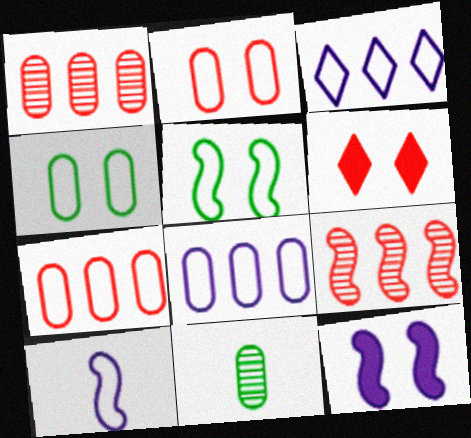[]